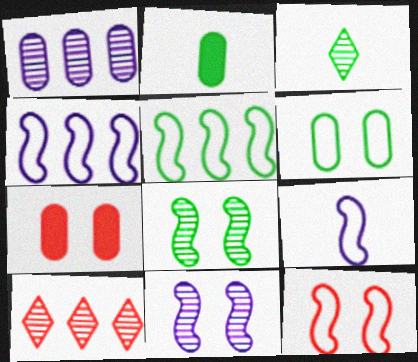[[3, 4, 7], 
[5, 9, 12]]